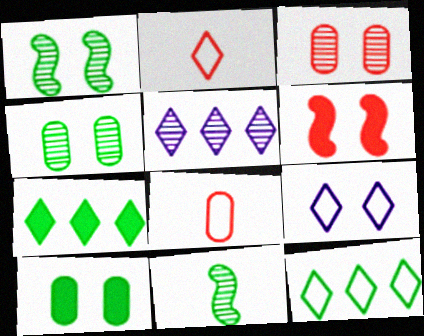[[2, 9, 12], 
[3, 5, 11], 
[4, 6, 9], 
[10, 11, 12]]